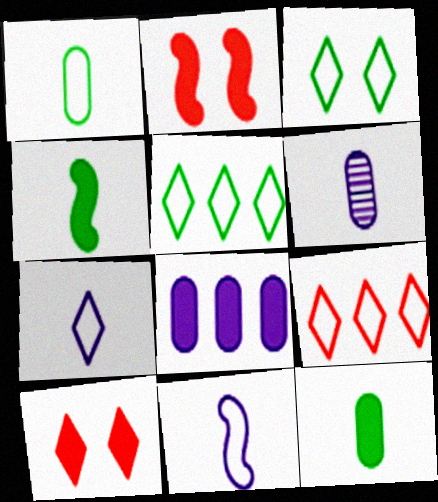[[2, 5, 6], 
[3, 7, 9], 
[4, 8, 10]]